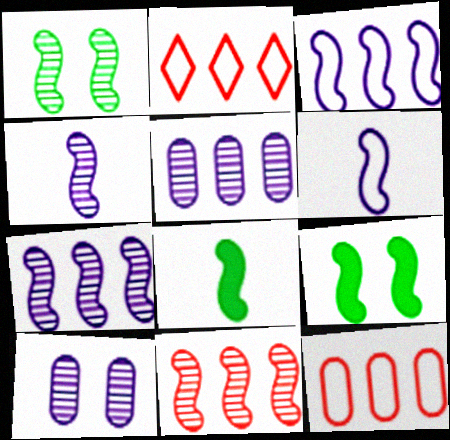[[1, 4, 11], 
[2, 8, 10], 
[6, 9, 11]]